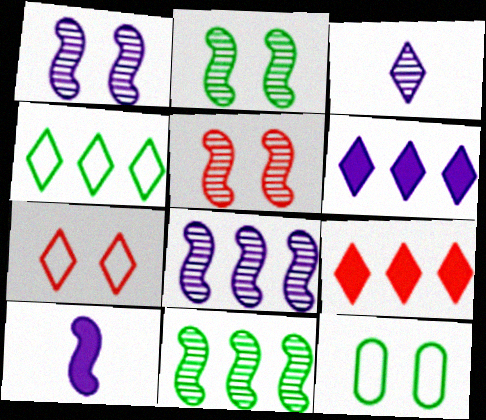[[1, 2, 5]]